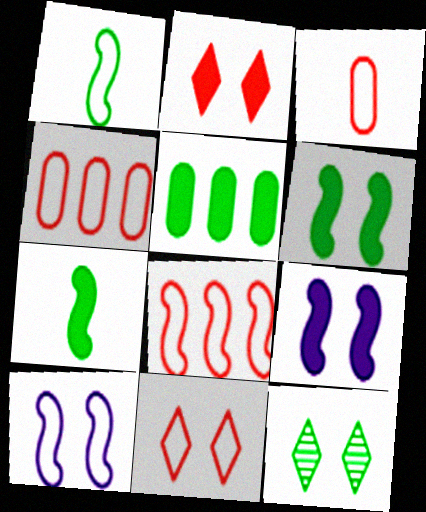[[1, 5, 12], 
[1, 8, 10], 
[3, 8, 11]]